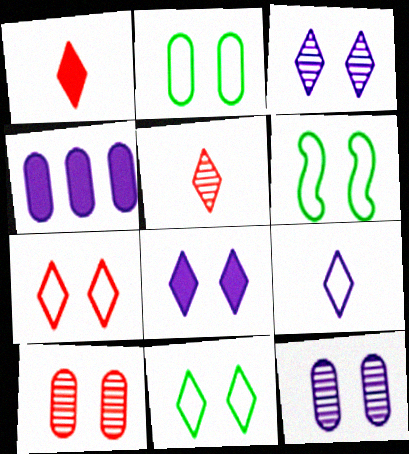[[2, 6, 11], 
[4, 5, 6], 
[6, 8, 10]]